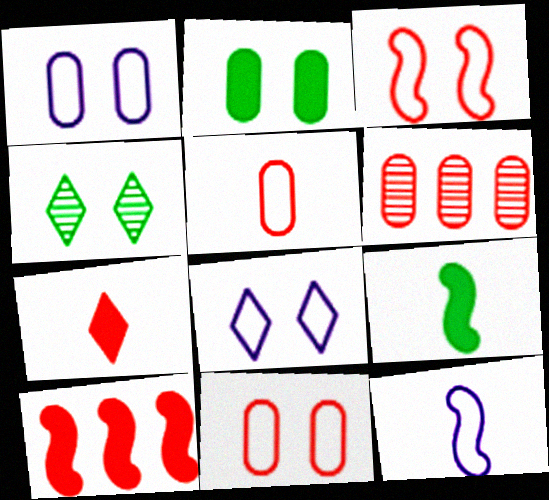[[3, 6, 7], 
[6, 8, 9]]